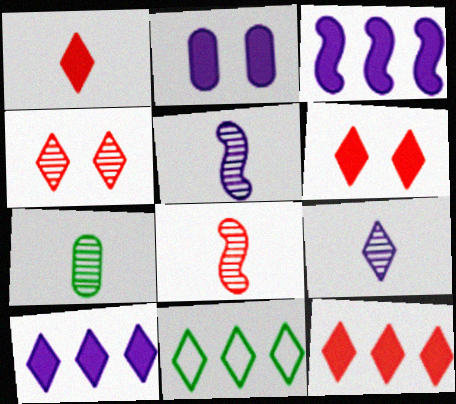[[1, 6, 12], 
[2, 8, 11], 
[6, 9, 11], 
[7, 8, 9]]